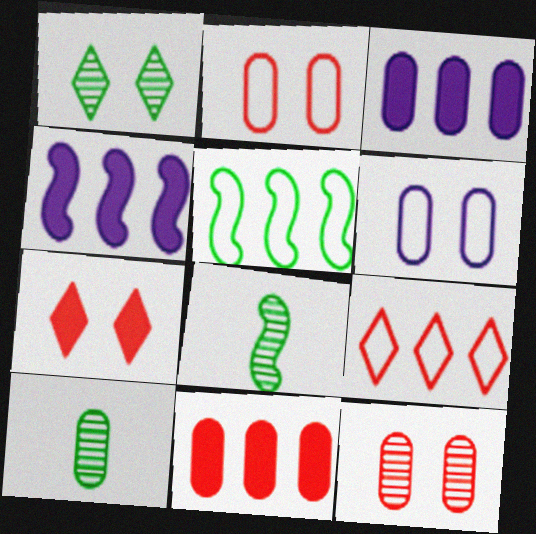[[2, 3, 10], 
[6, 10, 11]]